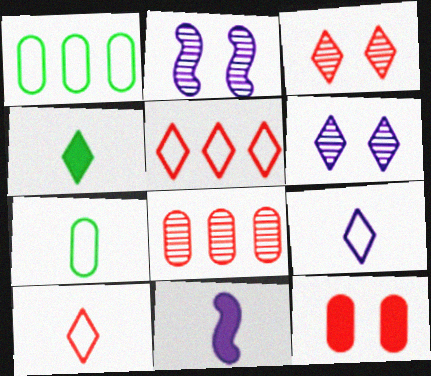[[1, 3, 11], 
[4, 5, 6]]